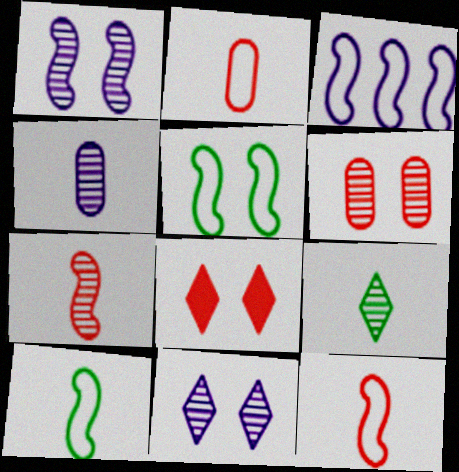[[3, 5, 12], 
[4, 7, 9]]